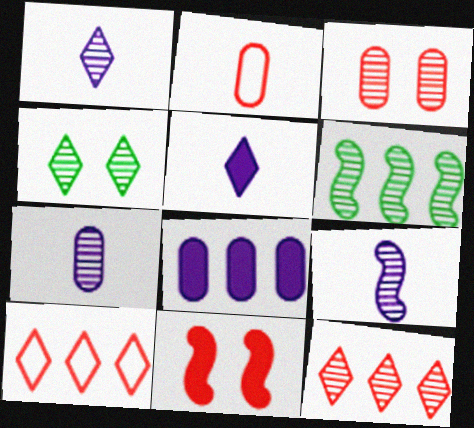[[1, 3, 6], 
[1, 4, 12], 
[1, 7, 9], 
[2, 11, 12], 
[4, 5, 10], 
[6, 8, 10]]